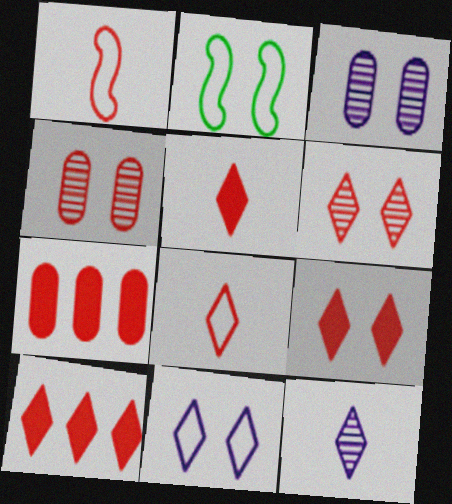[[1, 4, 10], 
[1, 6, 7], 
[2, 3, 9], 
[2, 7, 12], 
[5, 9, 10], 
[6, 8, 10]]